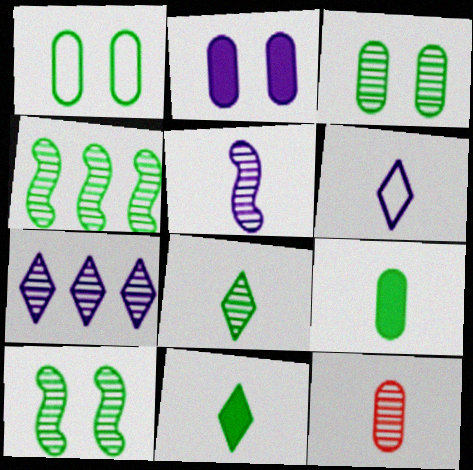[[1, 4, 11], 
[3, 4, 8], 
[5, 8, 12], 
[7, 10, 12]]